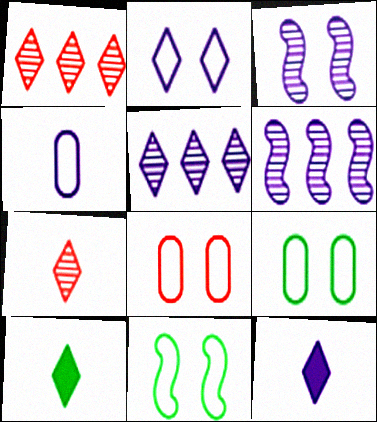[[1, 2, 10], 
[2, 5, 12], 
[2, 8, 11], 
[6, 8, 10]]